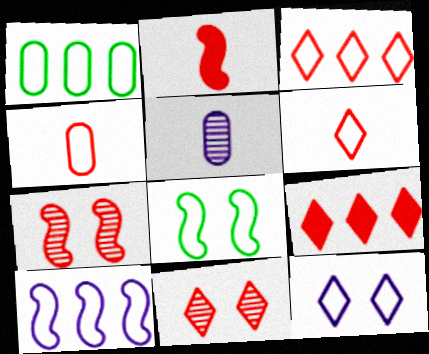[[1, 3, 10], 
[4, 7, 9], 
[5, 8, 9], 
[6, 9, 11]]